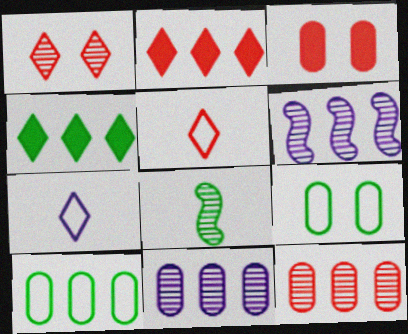[[1, 2, 5], 
[1, 4, 7], 
[1, 8, 11], 
[2, 6, 10], 
[4, 8, 9]]